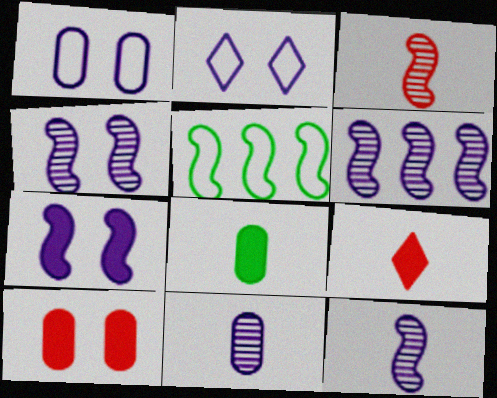[[3, 5, 7], 
[4, 6, 12]]